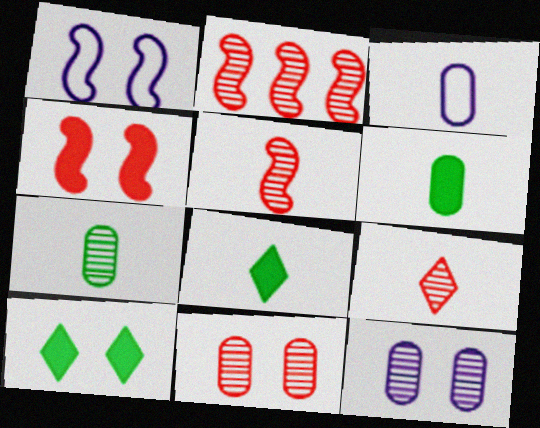[[1, 10, 11], 
[2, 3, 10], 
[2, 9, 11], 
[3, 5, 8]]